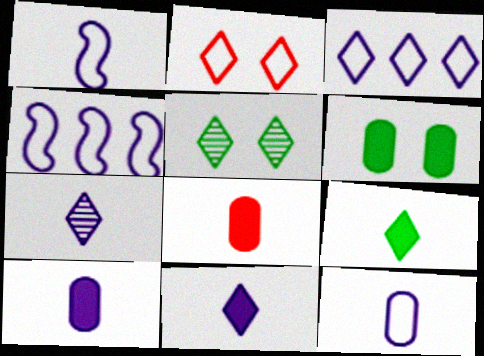[[1, 7, 10], 
[4, 5, 8]]